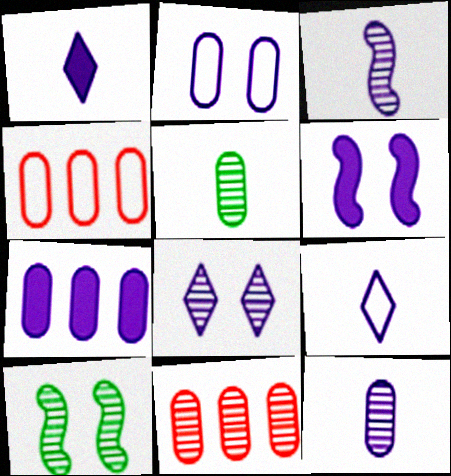[[1, 4, 10], 
[1, 6, 7], 
[2, 6, 8], 
[2, 7, 12]]